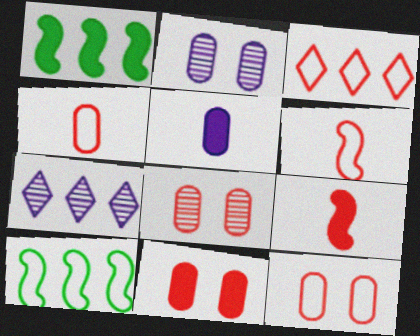[[3, 6, 12], 
[3, 8, 9], 
[8, 11, 12]]